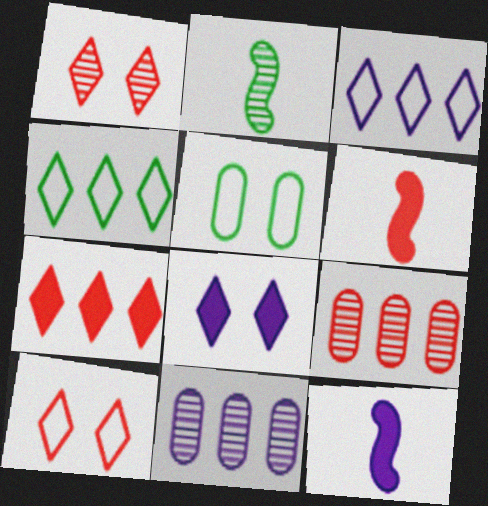[[1, 2, 11], 
[6, 9, 10]]